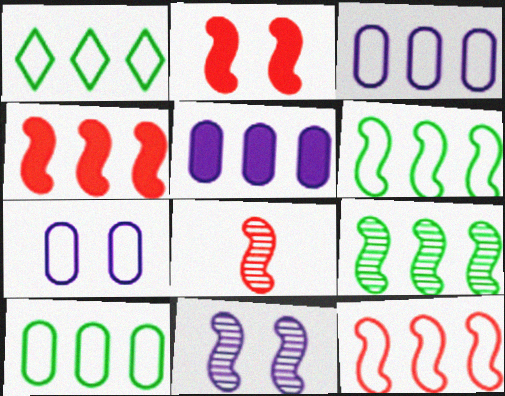[[1, 3, 12], 
[1, 6, 10], 
[2, 8, 12], 
[8, 9, 11]]